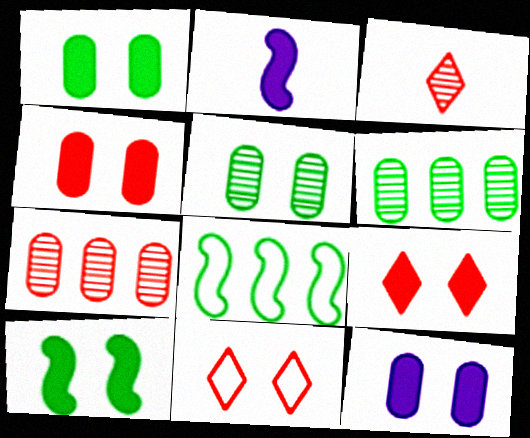[[1, 4, 12], 
[2, 6, 11], 
[3, 8, 12], 
[9, 10, 12]]